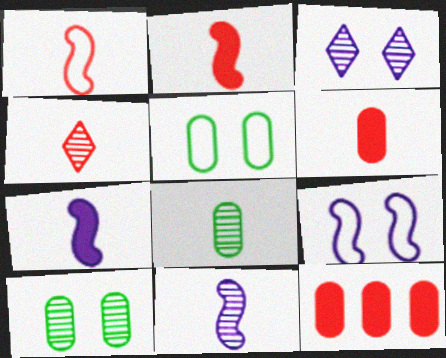[[1, 4, 6], 
[4, 8, 11]]